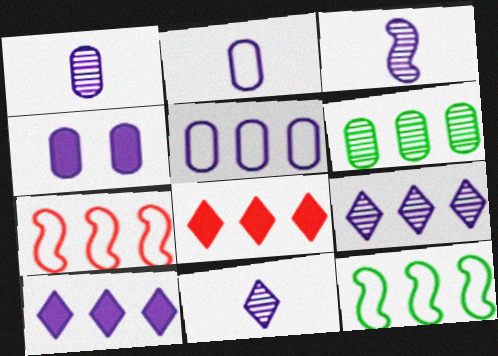[[1, 3, 11], 
[1, 4, 5], 
[6, 7, 10]]